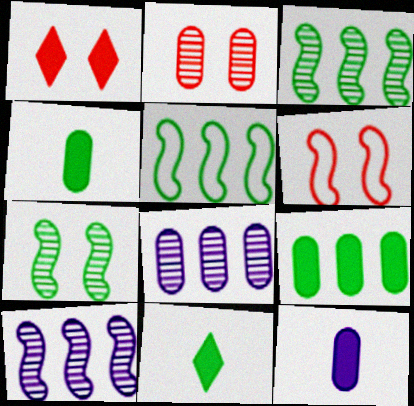[[1, 2, 6], 
[6, 8, 11]]